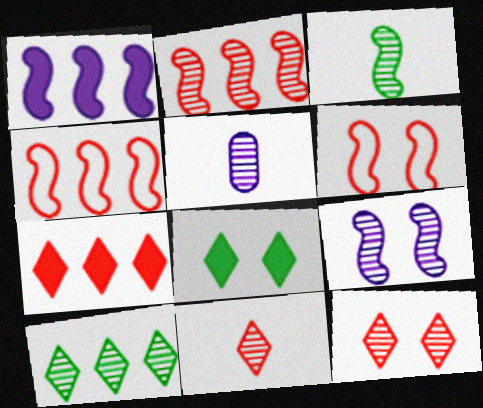[[1, 3, 6], 
[2, 3, 9], 
[3, 5, 11], 
[4, 5, 8]]